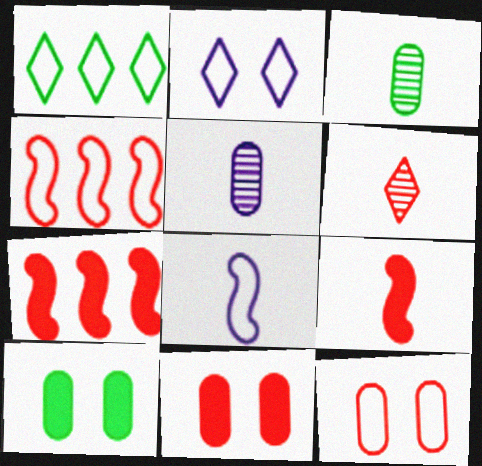[[1, 8, 12], 
[2, 3, 7], 
[4, 6, 11], 
[6, 7, 12]]